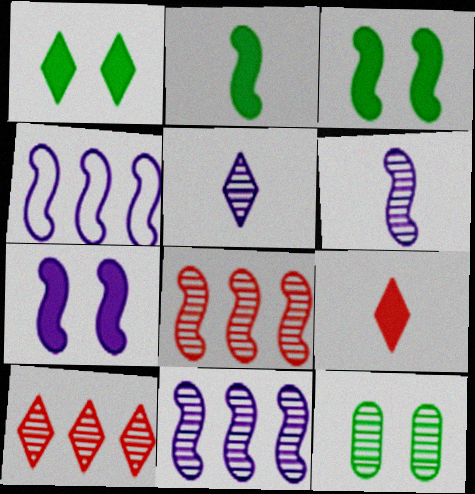[[4, 6, 7], 
[4, 9, 12], 
[5, 8, 12], 
[6, 10, 12]]